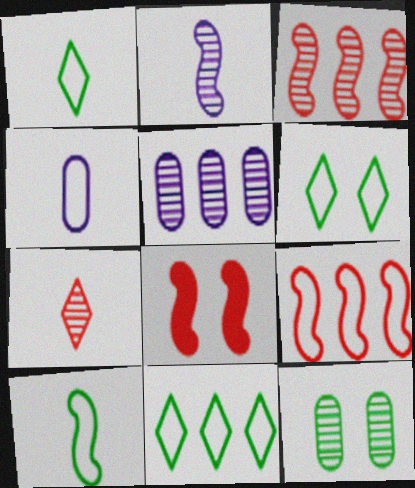[[1, 5, 8], 
[1, 6, 11], 
[4, 6, 9]]